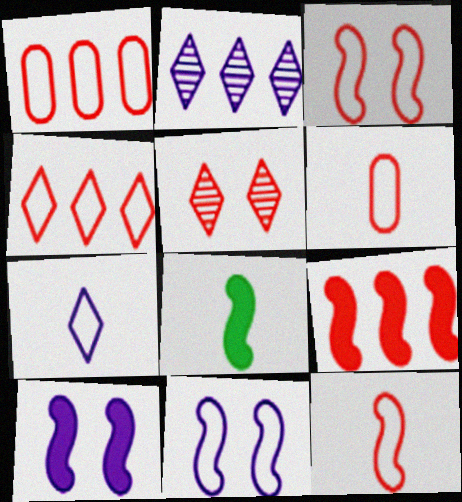[[3, 4, 6], 
[5, 6, 9], 
[8, 9, 10]]